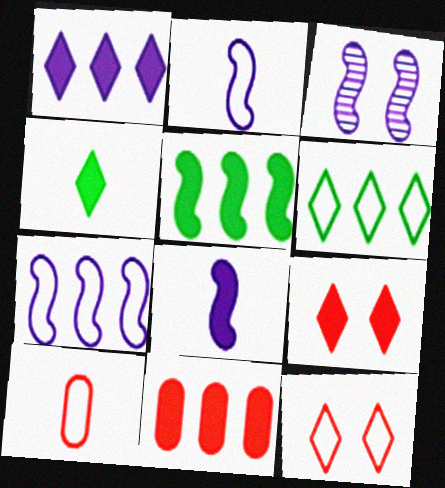[[1, 4, 9], 
[1, 5, 11], 
[3, 7, 8]]